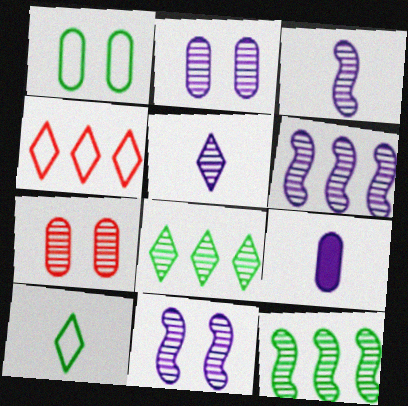[[2, 5, 6], 
[3, 6, 11], 
[3, 7, 8], 
[5, 7, 12]]